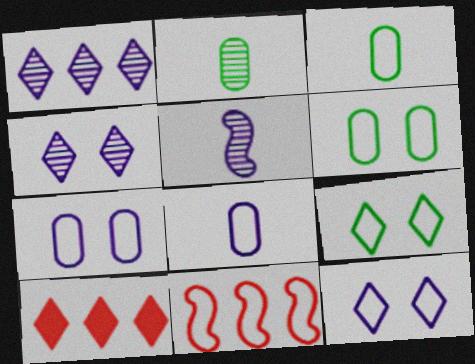[[3, 11, 12], 
[5, 6, 10], 
[8, 9, 11]]